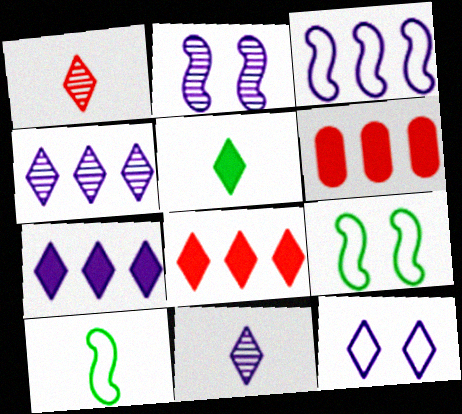[[6, 9, 11], 
[7, 11, 12]]